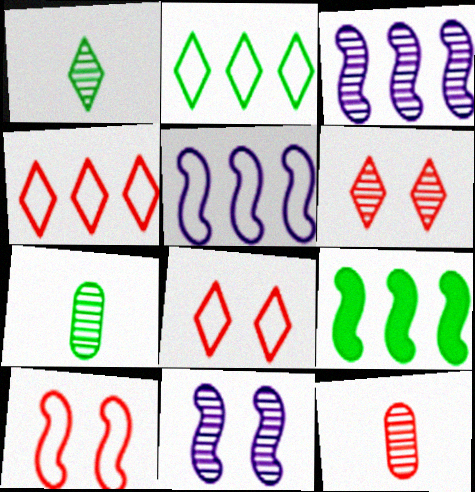[[3, 6, 7]]